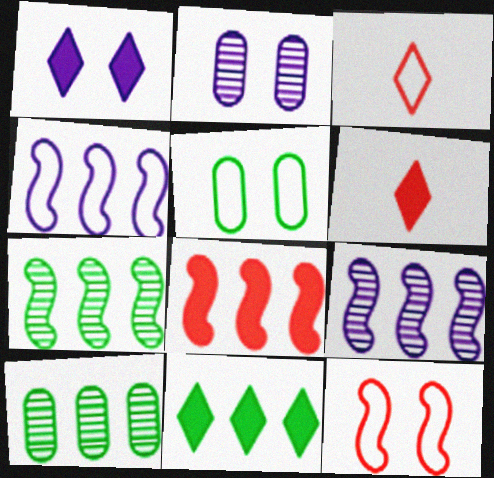[[1, 6, 11], 
[3, 4, 5], 
[4, 7, 8], 
[5, 6, 9]]